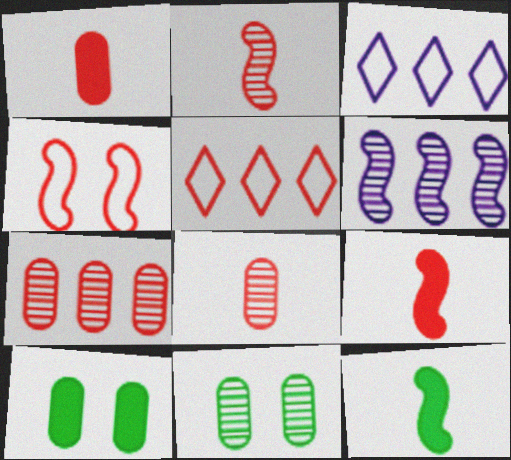[[2, 3, 10], 
[3, 9, 11], 
[4, 6, 12]]